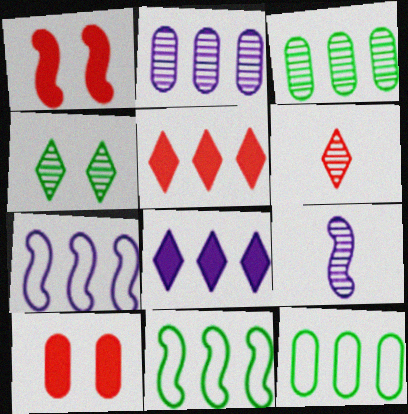[[1, 9, 11], 
[2, 5, 11], 
[2, 7, 8], 
[3, 5, 7]]